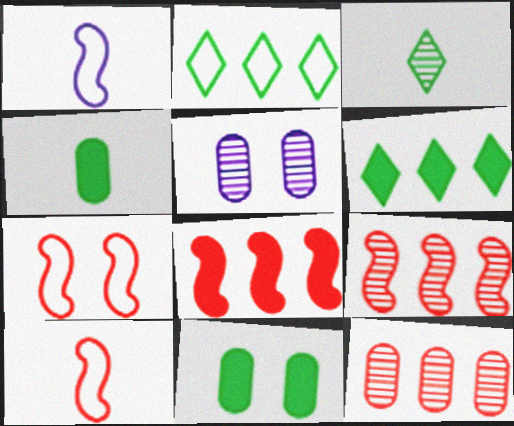[[3, 5, 9], 
[5, 6, 10]]